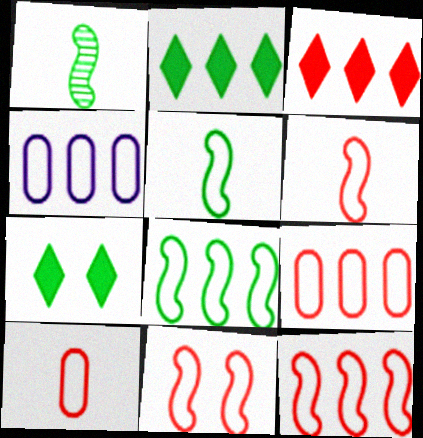[[6, 11, 12]]